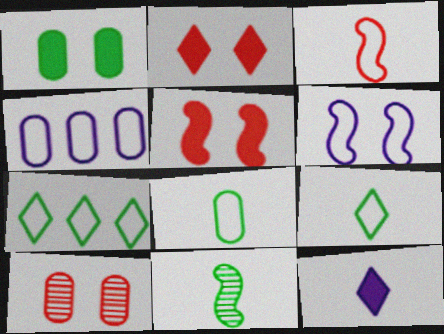[[1, 7, 11], 
[2, 4, 11]]